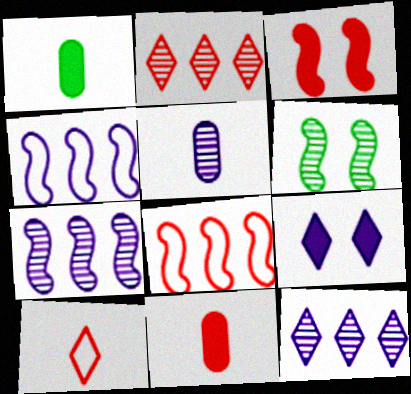[[2, 5, 6], 
[4, 5, 9]]